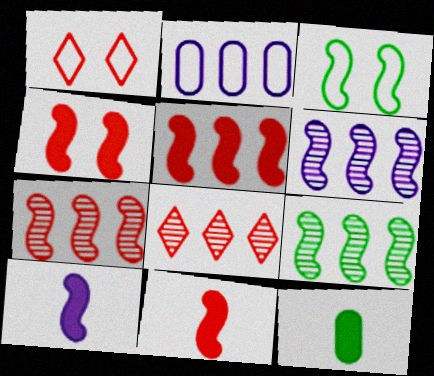[[1, 6, 12], 
[3, 6, 11], 
[3, 7, 10], 
[4, 5, 11], 
[6, 7, 9]]